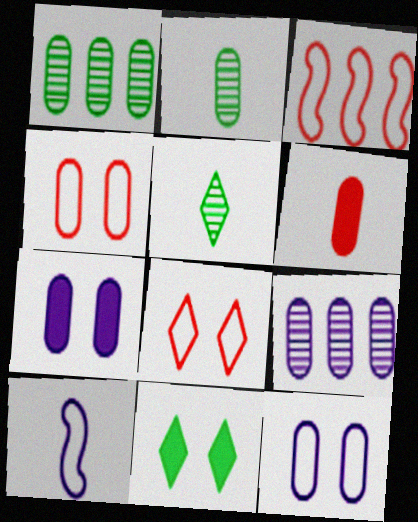[[1, 6, 12], 
[3, 5, 7], 
[5, 6, 10]]